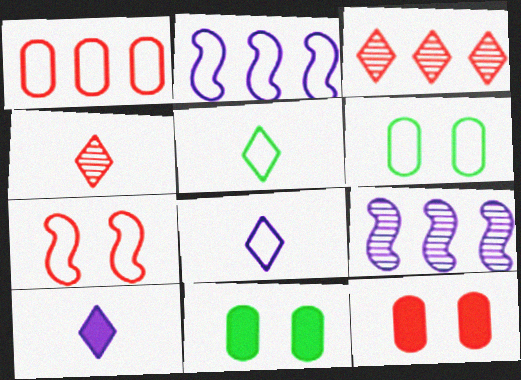[[2, 4, 11], 
[4, 5, 10], 
[5, 9, 12]]